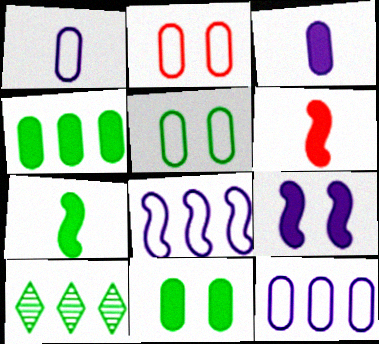[[5, 7, 10]]